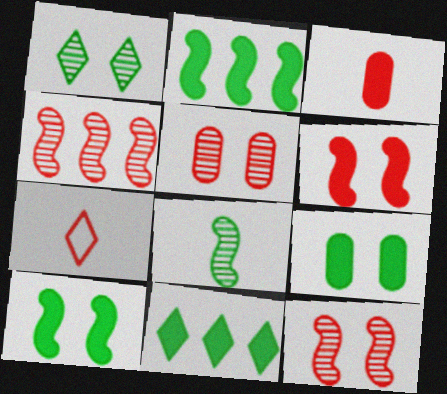[]